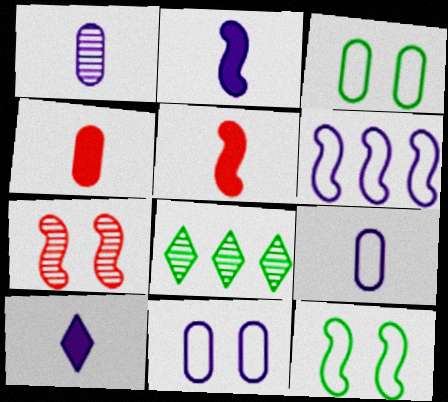[[1, 7, 8], 
[5, 8, 11]]